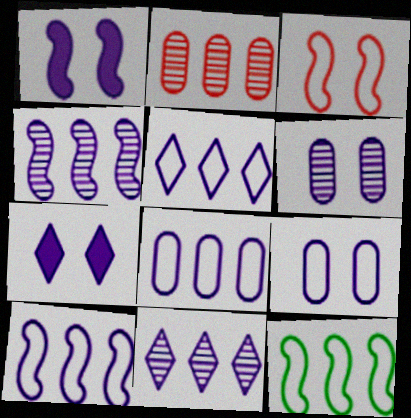[[5, 8, 10]]